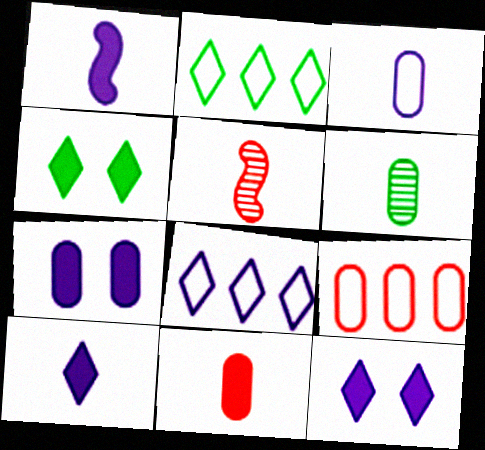[[2, 5, 7], 
[3, 6, 11], 
[6, 7, 9]]